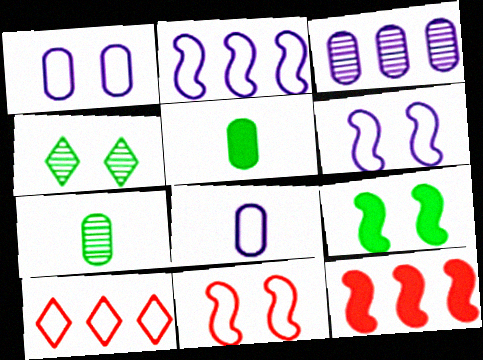[[4, 8, 12]]